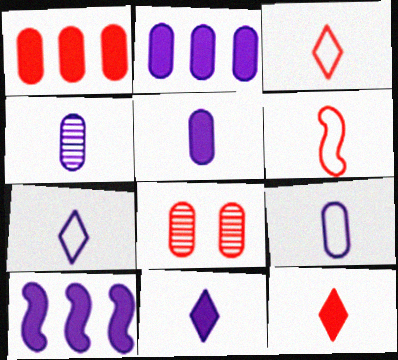[[4, 5, 9]]